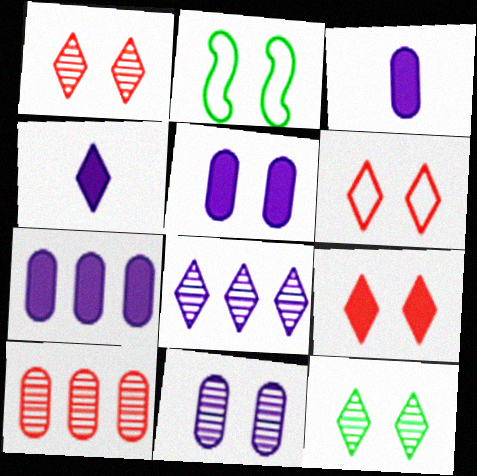[[1, 2, 5], 
[1, 6, 9], 
[2, 4, 10], 
[2, 9, 11], 
[3, 5, 7]]